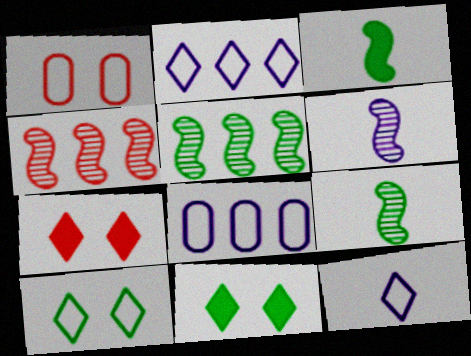[[7, 8, 9]]